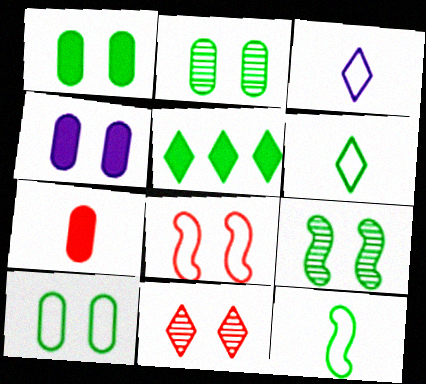[[1, 2, 10], 
[2, 5, 12], 
[3, 5, 11]]